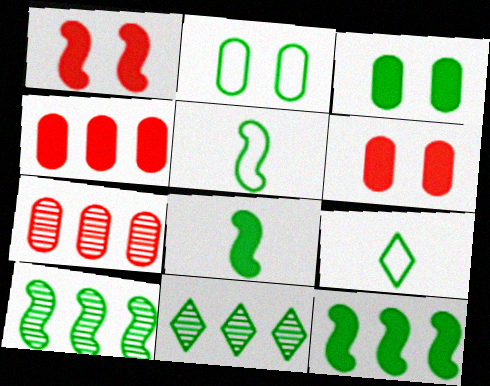[[2, 8, 11], 
[3, 5, 11], 
[3, 9, 10]]